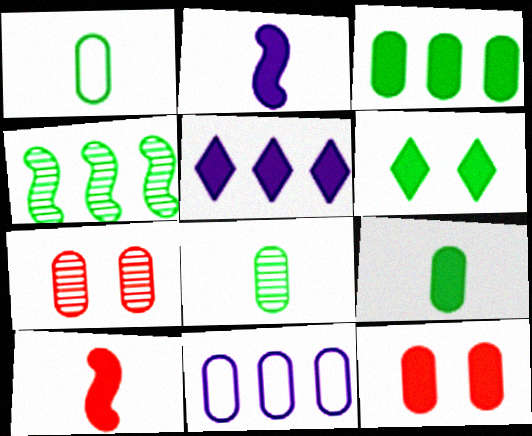[[1, 4, 6], 
[1, 8, 9], 
[7, 9, 11], 
[8, 11, 12]]